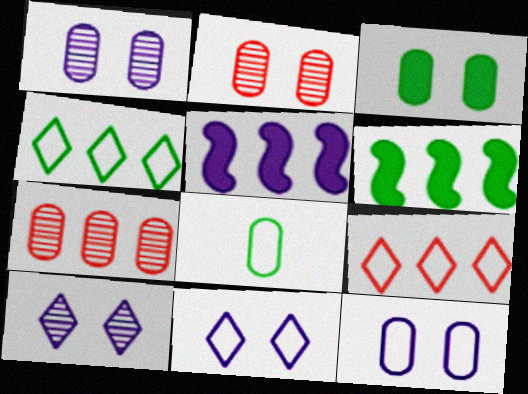[[2, 3, 12], 
[4, 5, 7]]